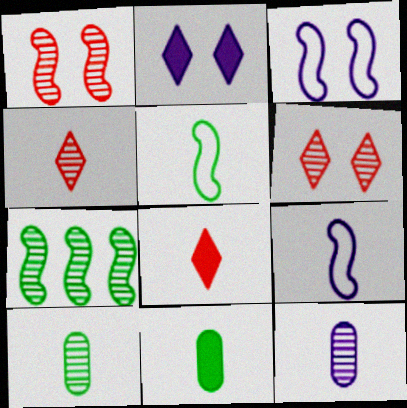[[4, 9, 11], 
[5, 8, 12], 
[6, 7, 12], 
[8, 9, 10]]